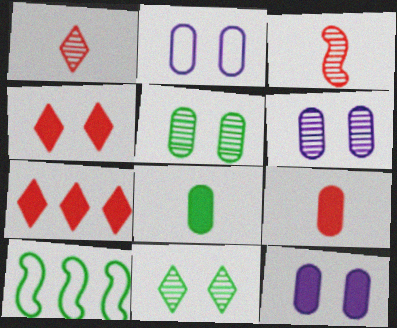[[1, 10, 12], 
[2, 6, 12], 
[8, 10, 11]]